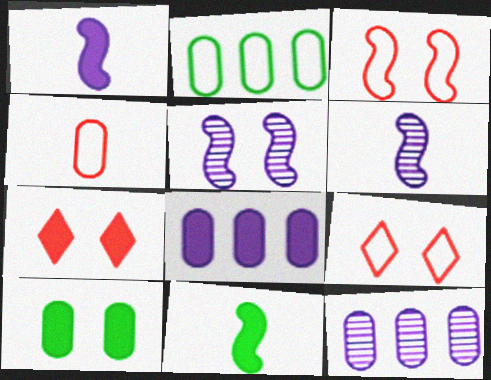[[2, 6, 7], 
[4, 10, 12], 
[5, 9, 10], 
[7, 8, 11], 
[9, 11, 12]]